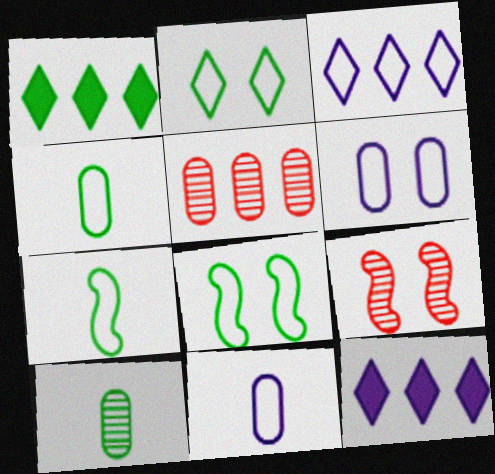[[1, 8, 10], 
[1, 9, 11], 
[4, 9, 12]]